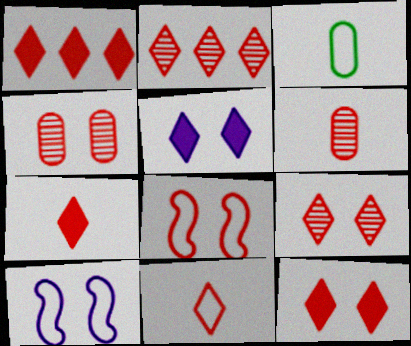[[1, 6, 8], 
[1, 7, 12], 
[1, 9, 11], 
[2, 11, 12], 
[4, 8, 12]]